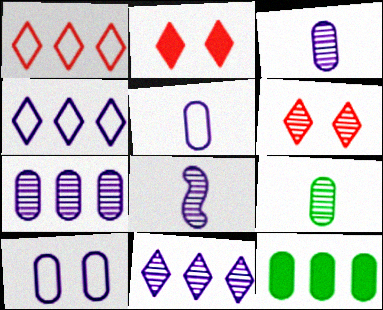[]